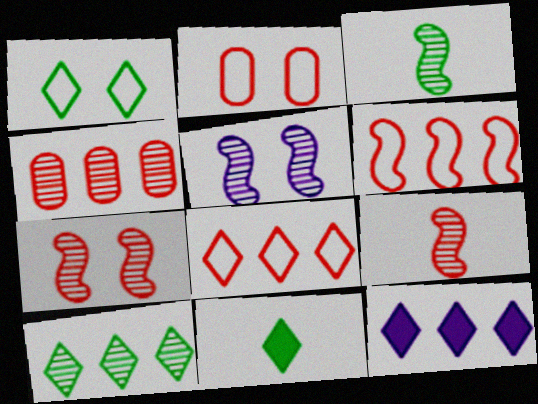[[1, 10, 11], 
[2, 3, 12], 
[8, 10, 12]]